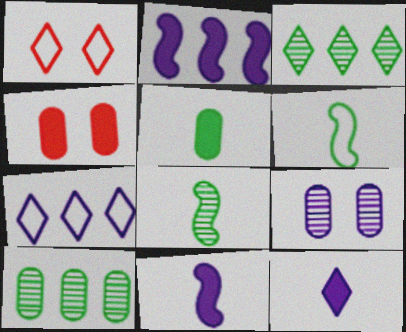[[1, 3, 12], 
[1, 10, 11], 
[4, 7, 8], 
[7, 9, 11]]